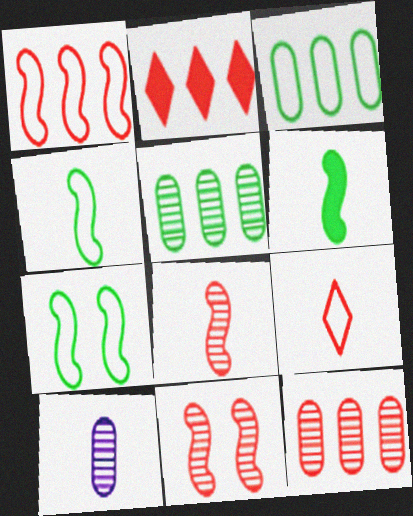[[1, 2, 12], 
[2, 7, 10], 
[6, 9, 10]]